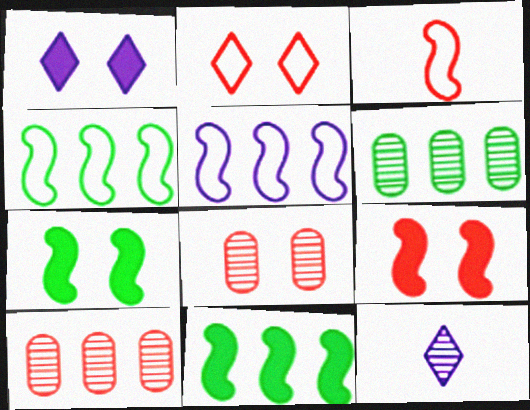[[1, 3, 6], 
[2, 8, 9]]